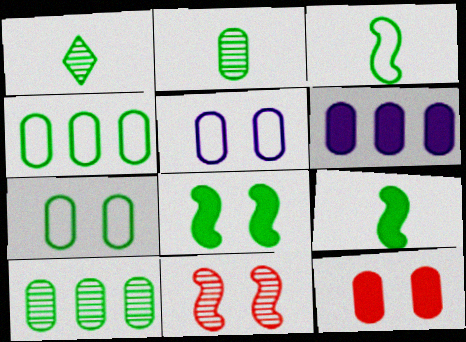[[1, 4, 8]]